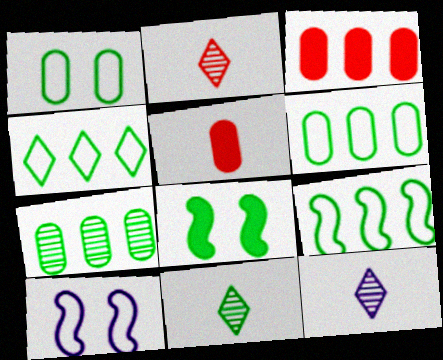[[2, 11, 12], 
[3, 10, 11], 
[4, 6, 9], 
[6, 8, 11]]